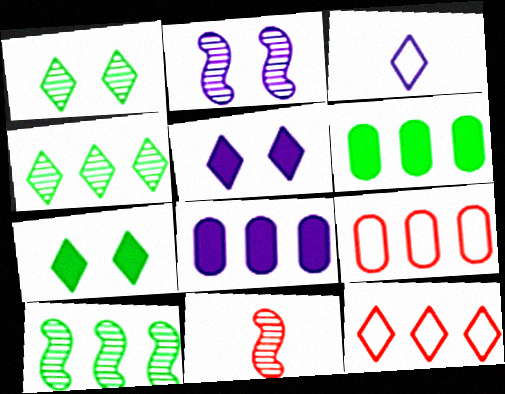[[2, 3, 8], 
[2, 10, 11], 
[8, 10, 12]]